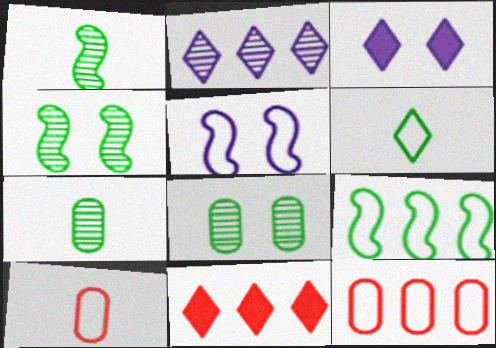[[1, 3, 12], 
[5, 6, 12], 
[5, 7, 11]]